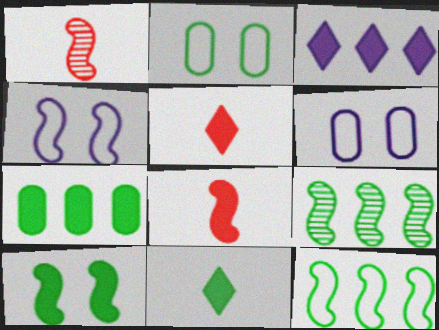[[1, 2, 3], 
[2, 9, 11], 
[4, 8, 9], 
[5, 6, 9], 
[7, 10, 11]]